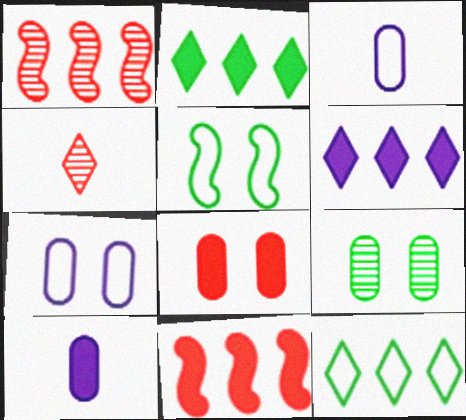[[7, 8, 9]]